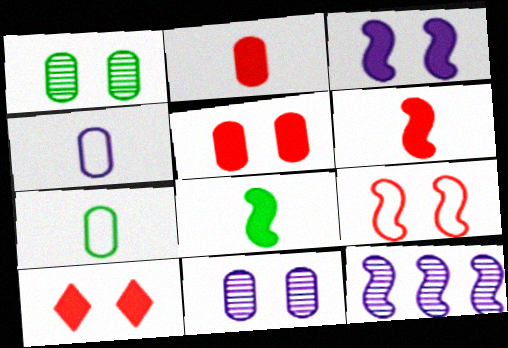[[7, 10, 12], 
[8, 9, 12]]